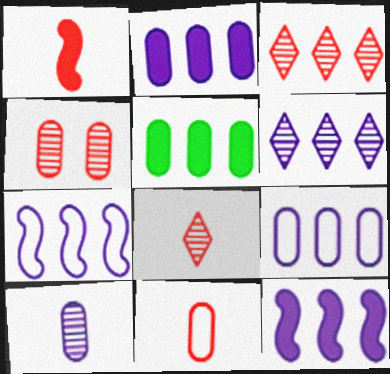[[1, 8, 11], 
[2, 6, 7], 
[3, 5, 7], 
[6, 9, 12]]